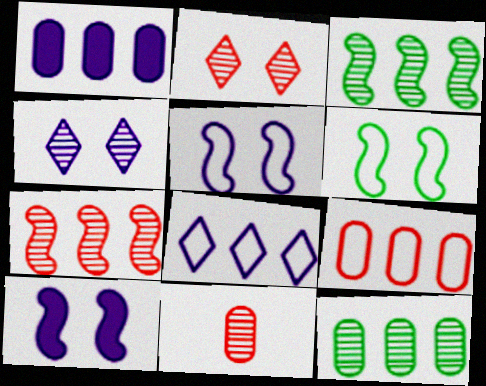[[1, 9, 12], 
[2, 7, 11], 
[3, 4, 11]]